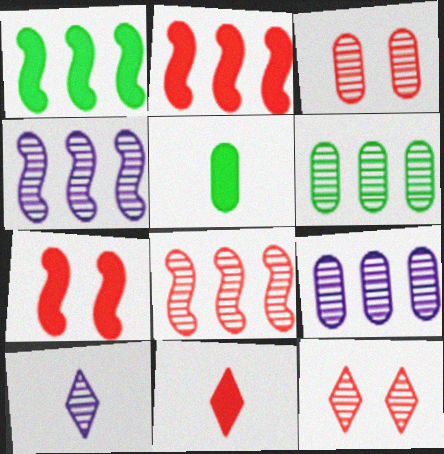[]